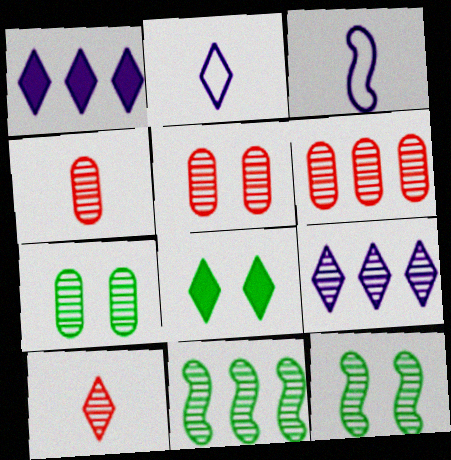[[3, 6, 8], 
[4, 5, 6], 
[4, 9, 12], 
[6, 9, 11]]